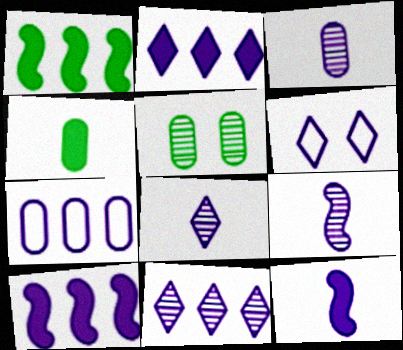[[2, 6, 8], 
[3, 6, 10], 
[3, 8, 9], 
[7, 10, 11]]